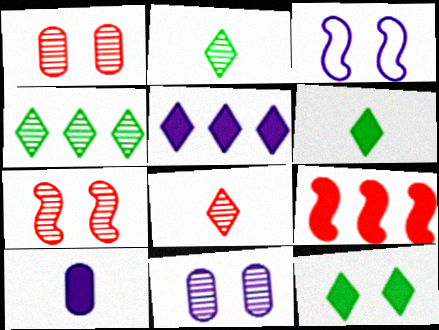[[1, 3, 12], 
[9, 10, 12]]